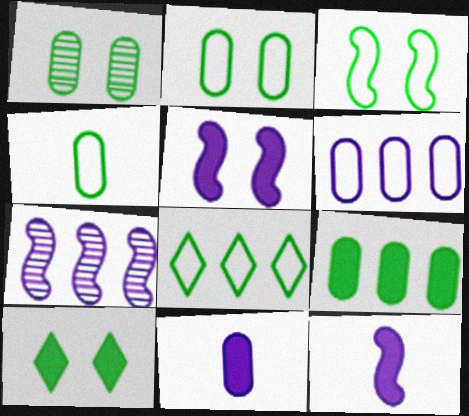[[1, 3, 10], 
[1, 4, 9], 
[3, 4, 8]]